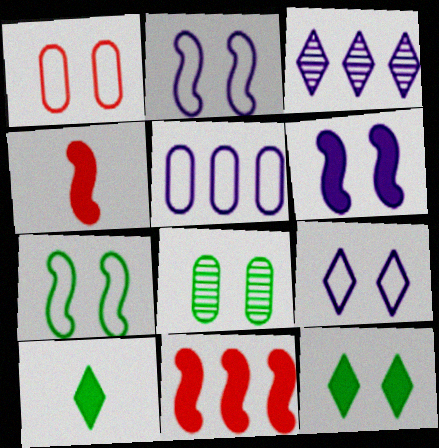[[1, 7, 9], 
[7, 8, 12]]